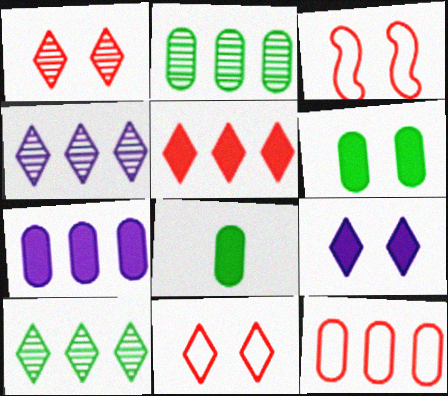[[2, 7, 12], 
[3, 4, 8]]